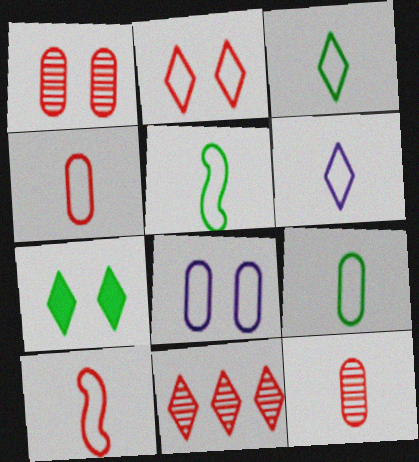[[3, 5, 9], 
[4, 5, 6], 
[6, 7, 11], 
[6, 9, 10]]